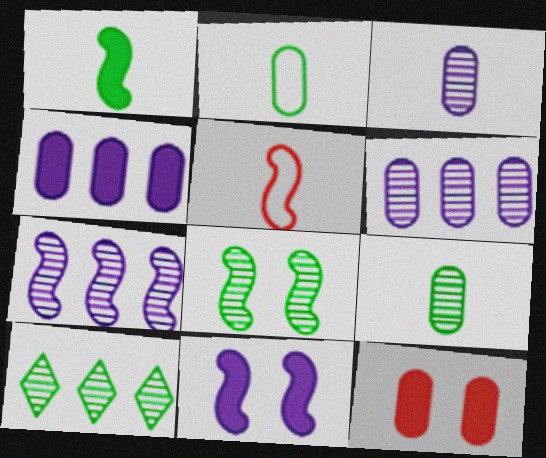[[2, 6, 12], 
[8, 9, 10]]